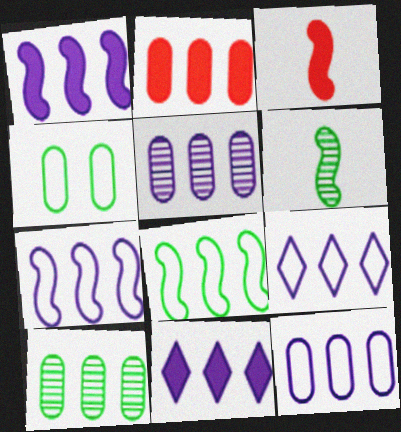[[1, 5, 9], 
[2, 10, 12], 
[5, 7, 11], 
[7, 9, 12]]